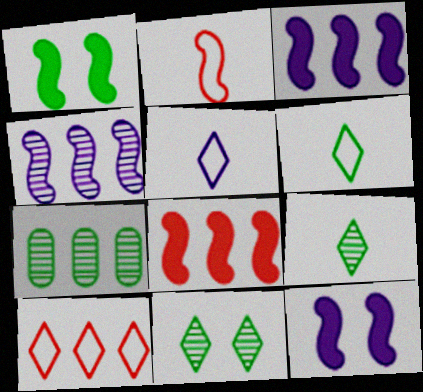[[1, 2, 4], 
[1, 6, 7], 
[3, 7, 10]]